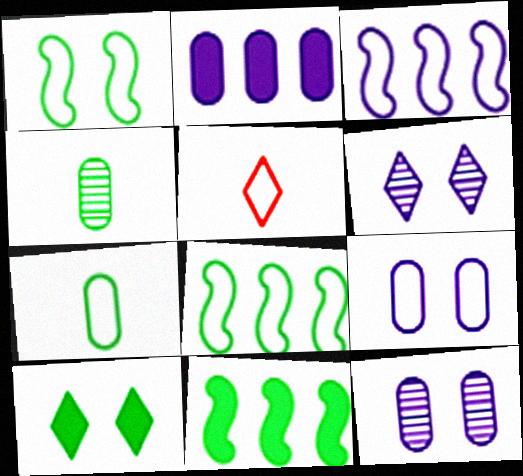[[4, 8, 10], 
[5, 8, 9], 
[5, 11, 12]]